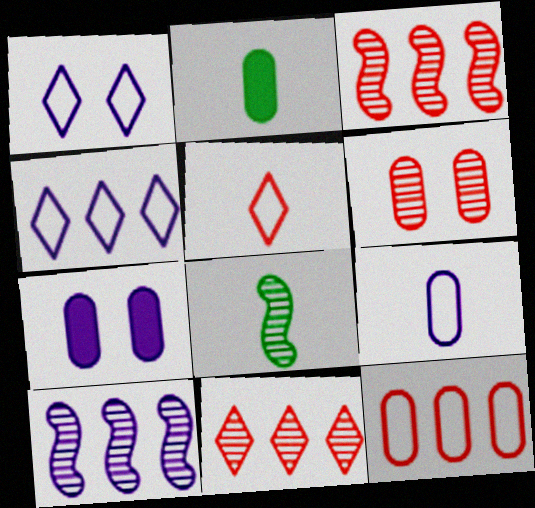[[1, 2, 3]]